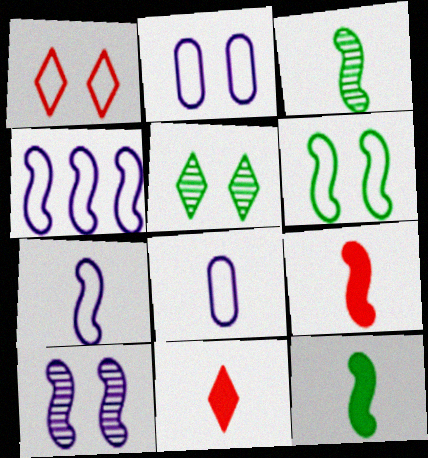[[1, 2, 6], 
[3, 7, 9], 
[3, 8, 11]]